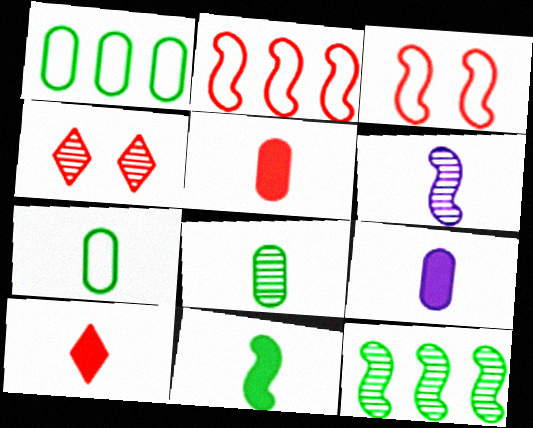[[2, 4, 5], 
[6, 7, 10], 
[9, 10, 11]]